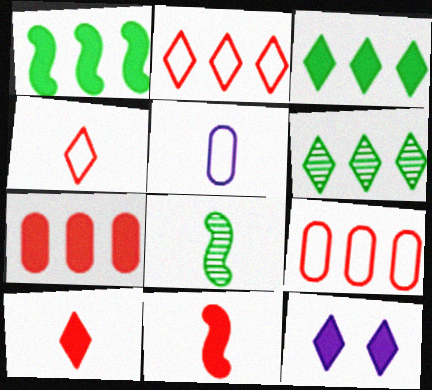[[3, 10, 12], 
[4, 6, 12], 
[5, 8, 10], 
[8, 9, 12]]